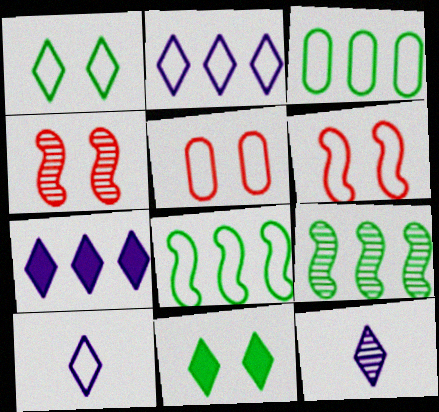[[3, 6, 10], 
[5, 8, 10]]